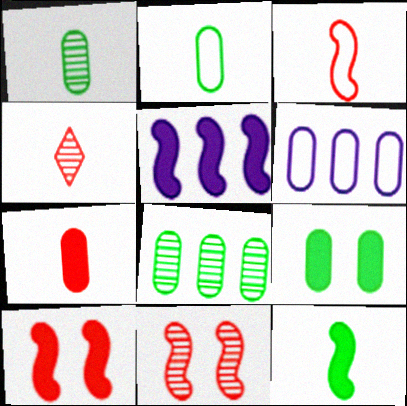[[2, 8, 9], 
[3, 4, 7], 
[5, 10, 12]]